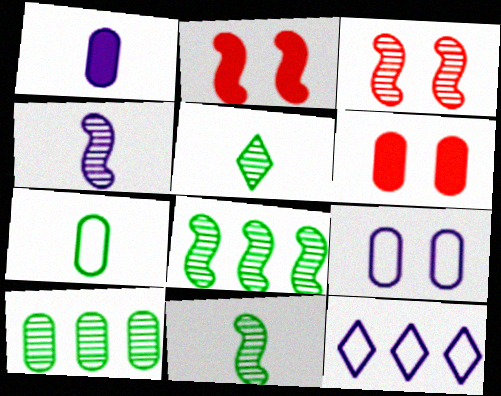[[3, 4, 8], 
[6, 11, 12]]